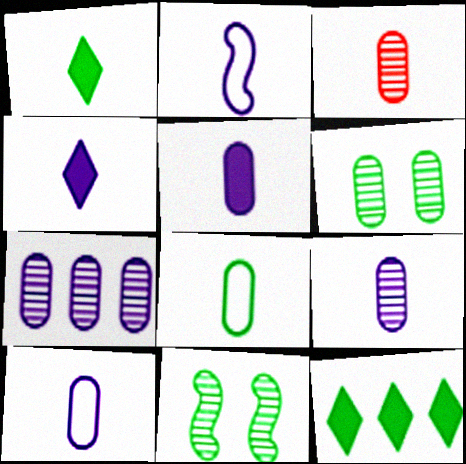[[1, 2, 3], 
[2, 4, 9], 
[3, 5, 8], 
[3, 6, 7], 
[5, 9, 10], 
[8, 11, 12]]